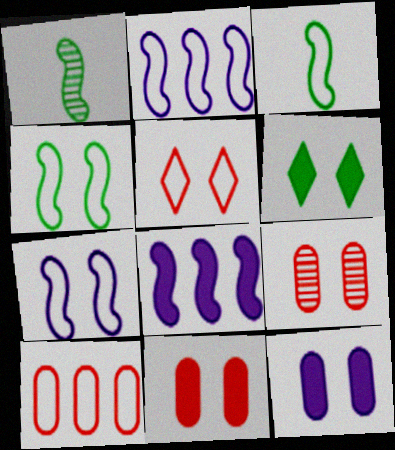[[6, 7, 9]]